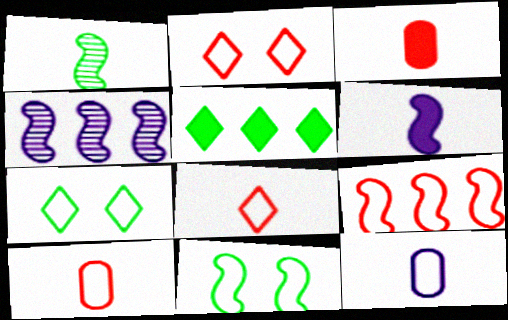[[2, 9, 10], 
[3, 4, 7], 
[7, 9, 12]]